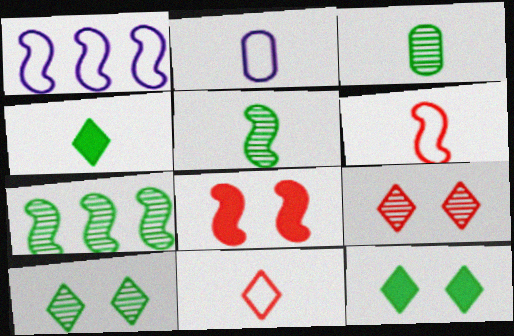[[1, 5, 8], 
[3, 7, 10]]